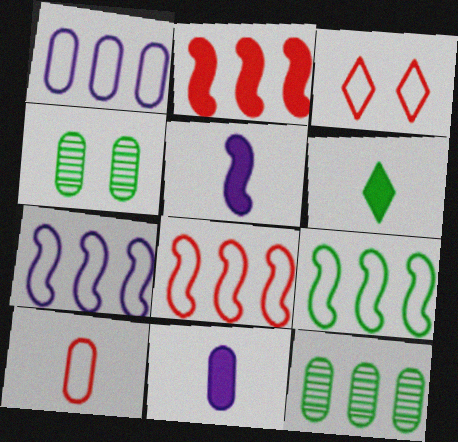[[3, 5, 12], 
[3, 8, 10], 
[4, 6, 9], 
[7, 8, 9]]